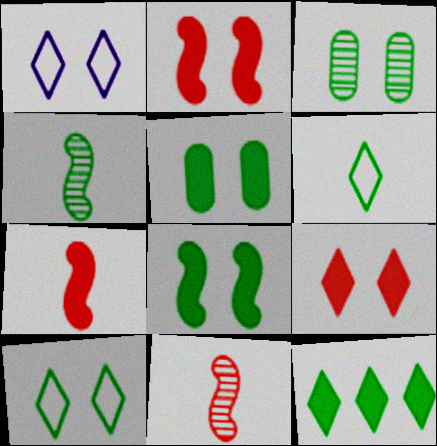[[1, 2, 3], 
[3, 8, 10]]